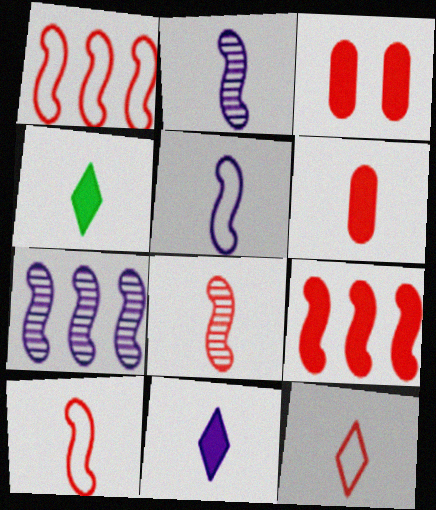[[6, 8, 12]]